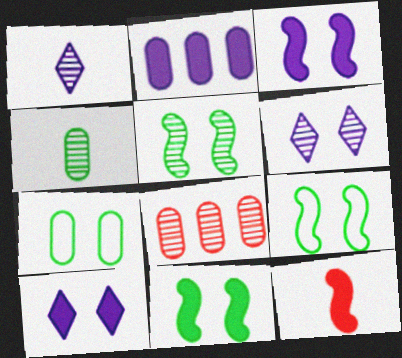[[1, 5, 8], 
[5, 9, 11]]